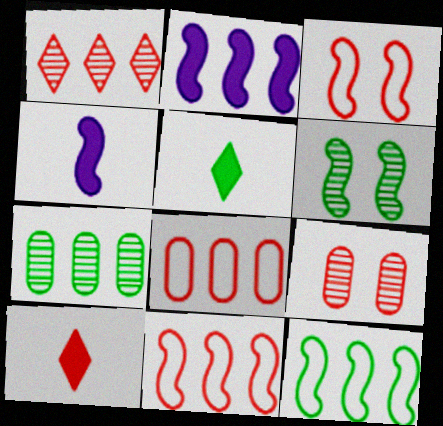[[4, 6, 11], 
[9, 10, 11]]